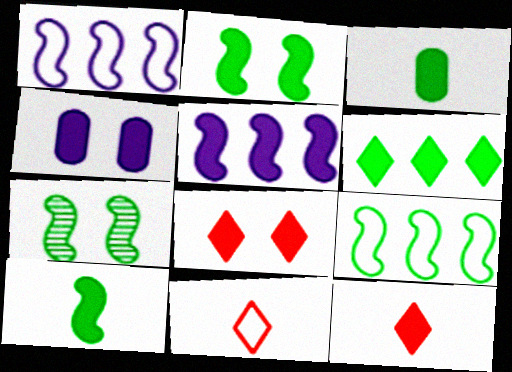[[2, 3, 6], 
[2, 4, 8], 
[3, 5, 8], 
[7, 9, 10]]